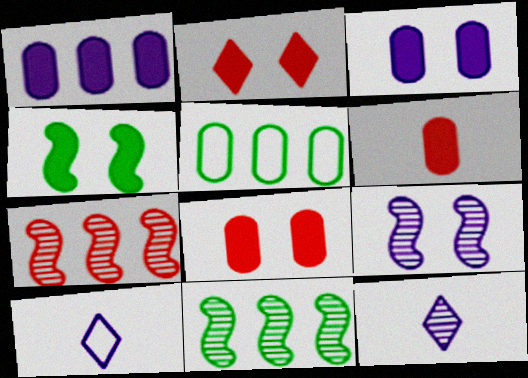[[1, 9, 10], 
[2, 3, 4], 
[8, 10, 11]]